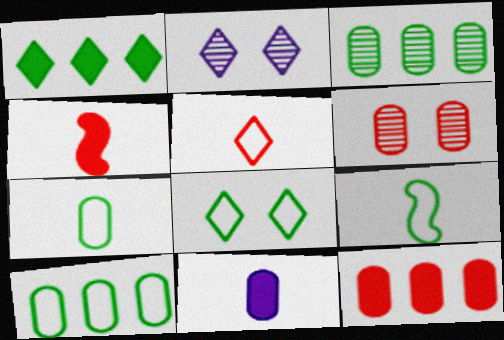[[1, 2, 5], 
[2, 4, 10], 
[2, 9, 12], 
[6, 10, 11], 
[8, 9, 10]]